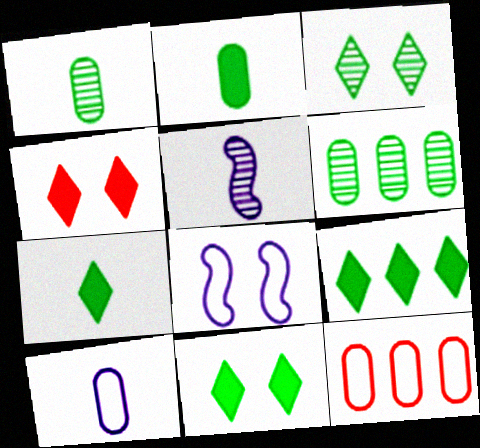[[5, 11, 12], 
[7, 9, 11]]